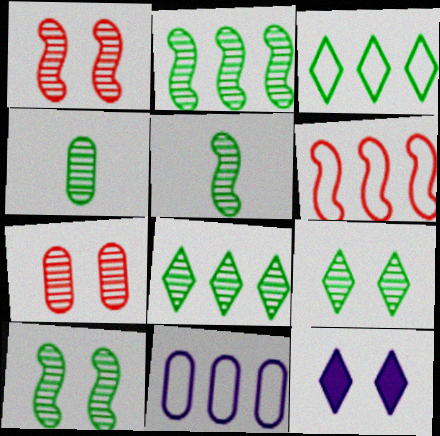[[2, 4, 9], 
[2, 5, 10], 
[3, 6, 11], 
[4, 6, 12], 
[4, 8, 10]]